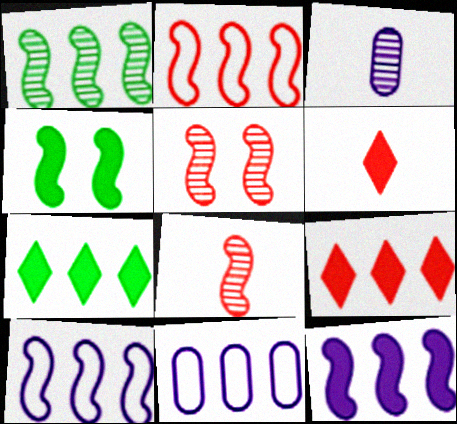[[1, 2, 12], 
[1, 9, 11], 
[4, 8, 10]]